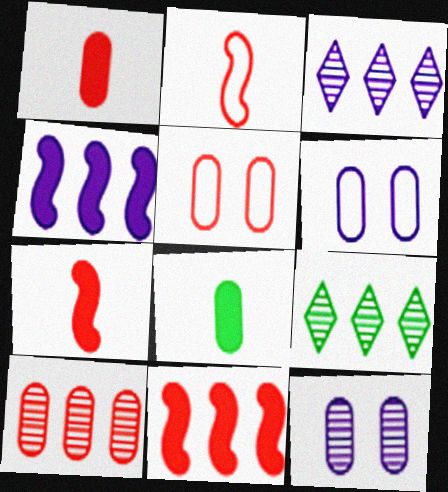[[1, 5, 10], 
[6, 7, 9], 
[6, 8, 10]]